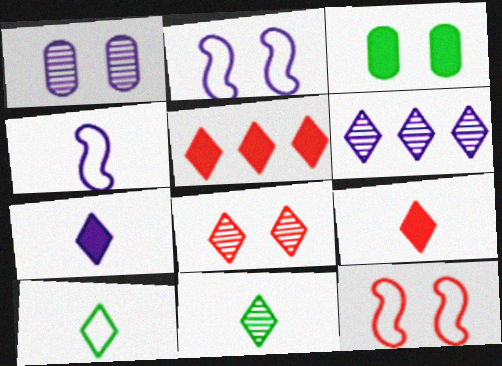[[2, 3, 8], 
[6, 8, 11]]